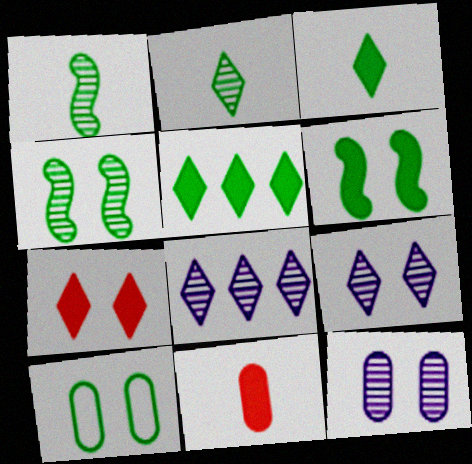[[1, 5, 10]]